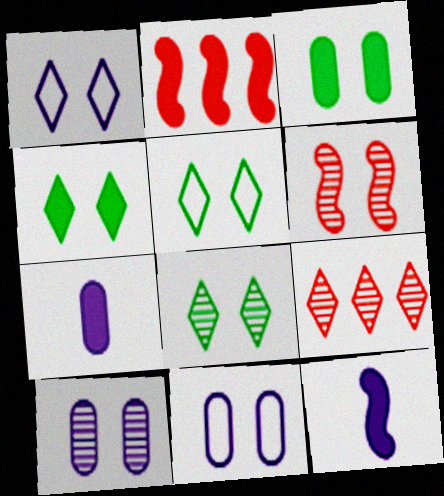[[1, 3, 6], 
[2, 4, 7], 
[4, 5, 8], 
[4, 6, 11], 
[6, 8, 10]]